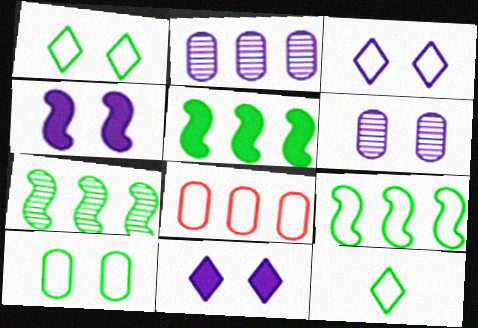[[3, 4, 6], 
[5, 7, 9], 
[9, 10, 12]]